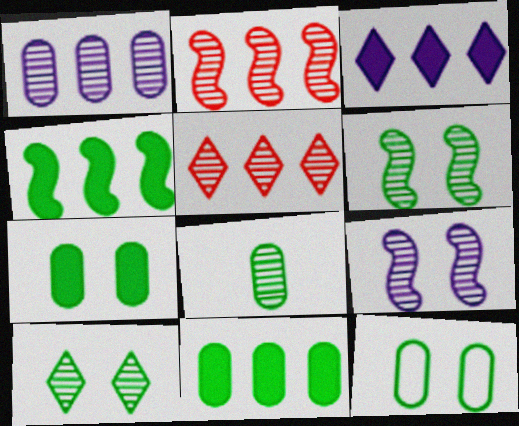[[5, 8, 9], 
[8, 11, 12]]